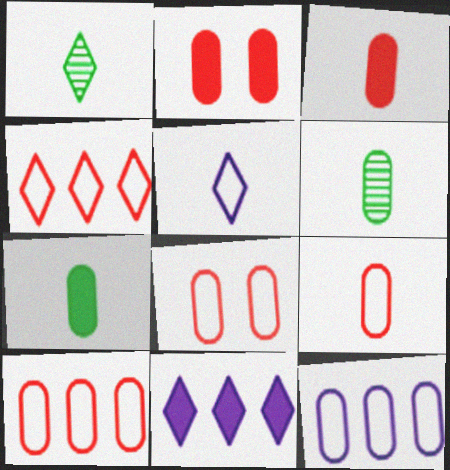[[2, 6, 12], 
[8, 9, 10]]